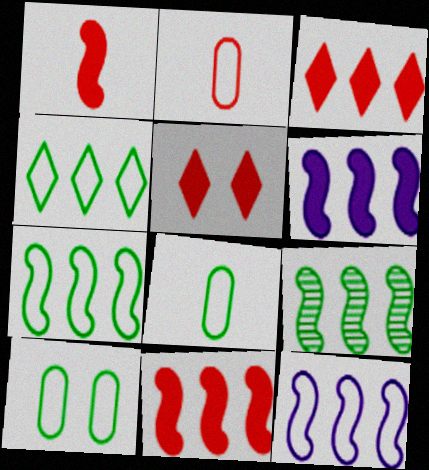[[9, 11, 12]]